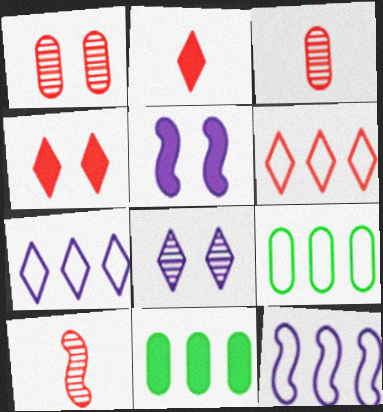[[2, 5, 11], 
[6, 9, 12]]